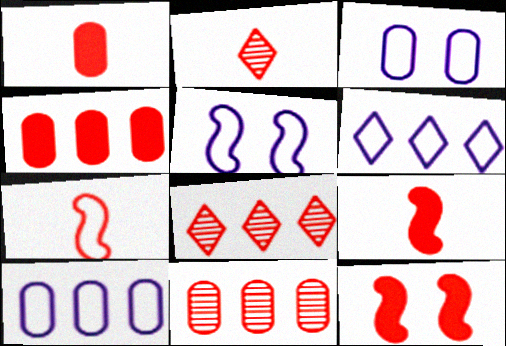[[1, 2, 7]]